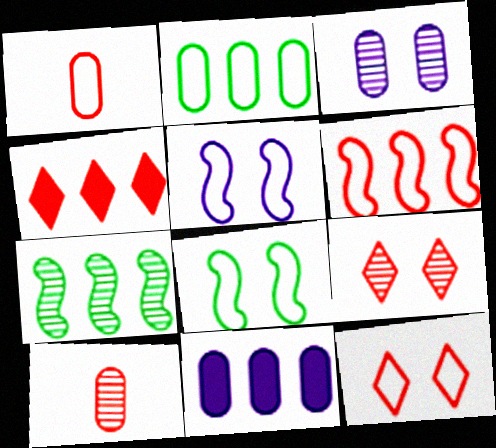[[1, 6, 12]]